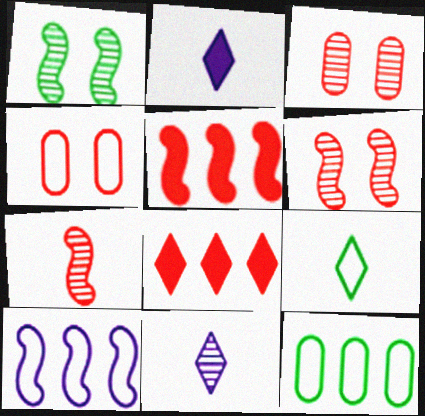[[2, 6, 12], 
[4, 7, 8], 
[4, 9, 10]]